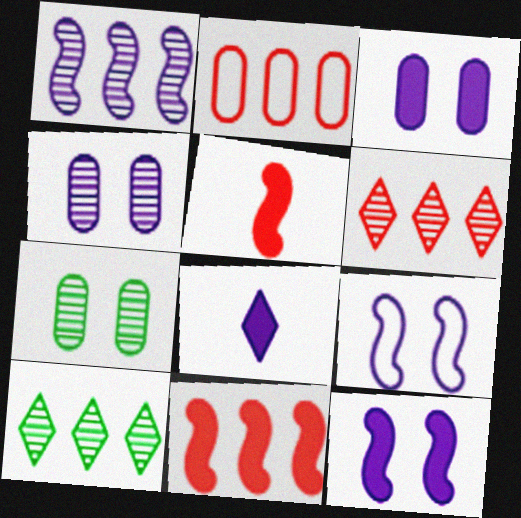[[2, 6, 11]]